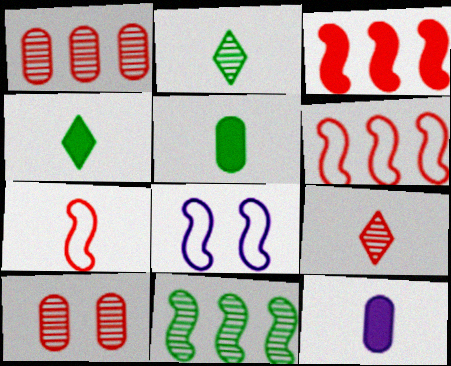[[1, 4, 8], 
[2, 7, 12]]